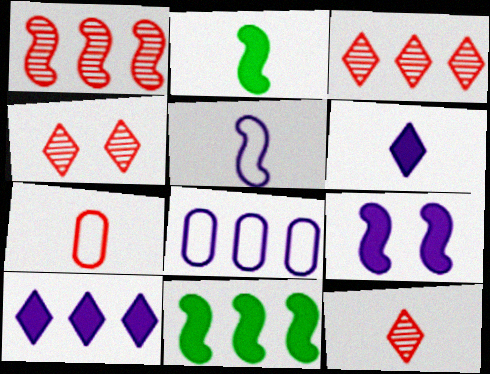[[2, 4, 8], 
[3, 4, 12], 
[3, 8, 11]]